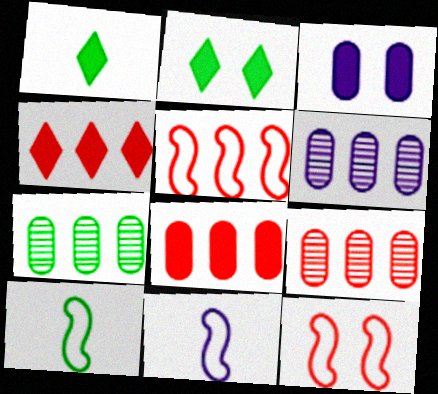[[1, 6, 12], 
[2, 7, 10], 
[2, 9, 11], 
[4, 5, 9], 
[6, 7, 9]]